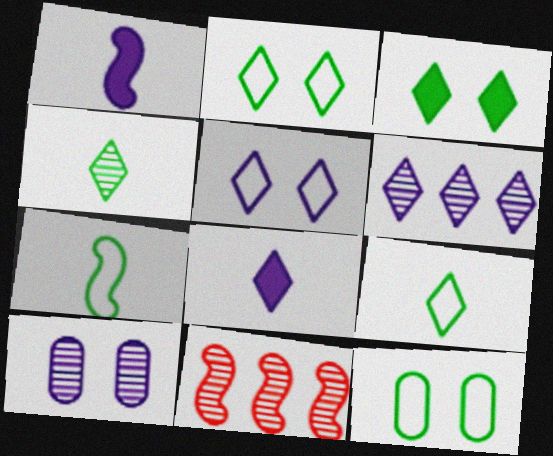[[4, 10, 11], 
[5, 6, 8], 
[8, 11, 12]]